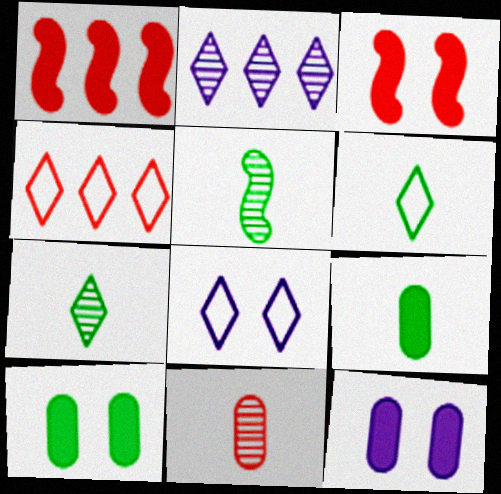[[3, 4, 11], 
[4, 5, 12], 
[4, 6, 8], 
[5, 6, 9]]